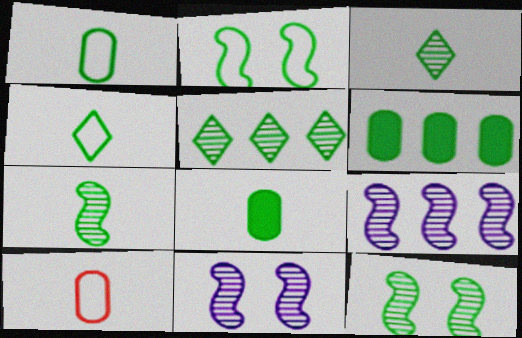[[2, 3, 6], 
[2, 5, 8], 
[4, 6, 12], 
[4, 7, 8]]